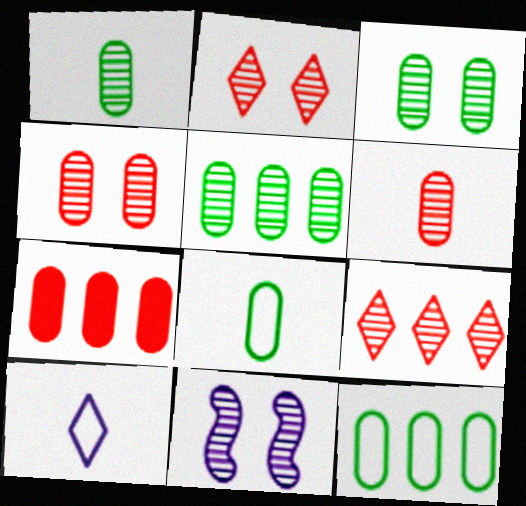[[1, 3, 5], 
[1, 9, 11], 
[2, 3, 11]]